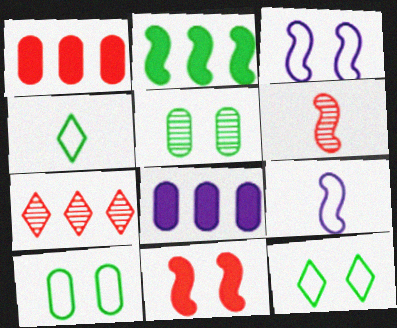[[2, 3, 6], 
[2, 4, 5], 
[6, 8, 12]]